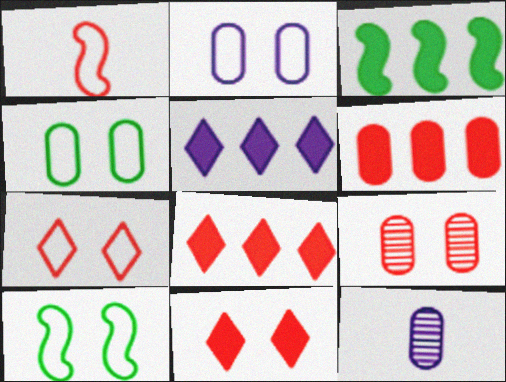[[1, 8, 9], 
[2, 7, 10], 
[3, 5, 6], 
[3, 7, 12], 
[4, 6, 12], 
[8, 10, 12]]